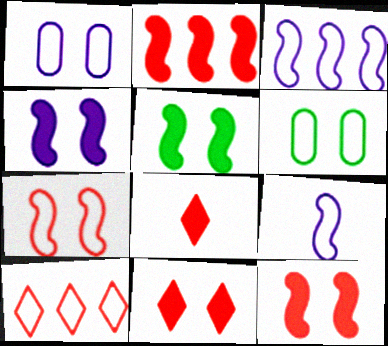[[4, 5, 12], 
[6, 9, 10]]